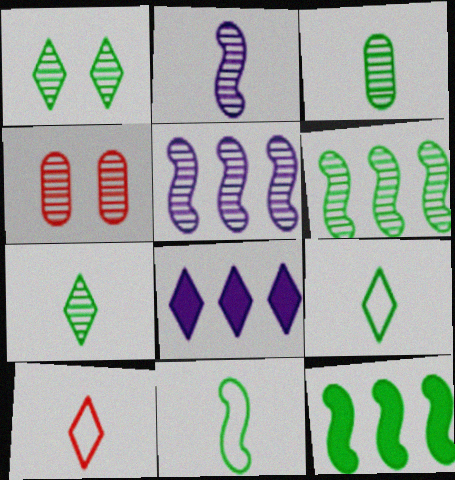[[1, 3, 6], 
[1, 8, 10], 
[4, 5, 7], 
[4, 8, 11]]